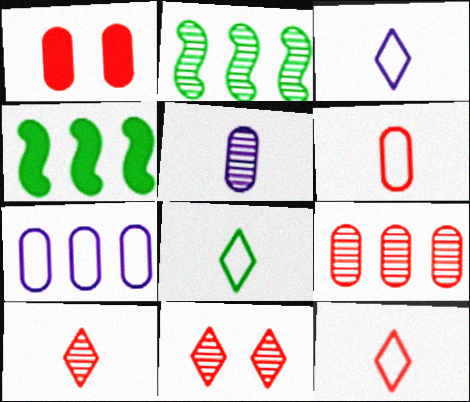[[1, 2, 3], 
[1, 6, 9], 
[2, 5, 11], 
[3, 8, 12]]